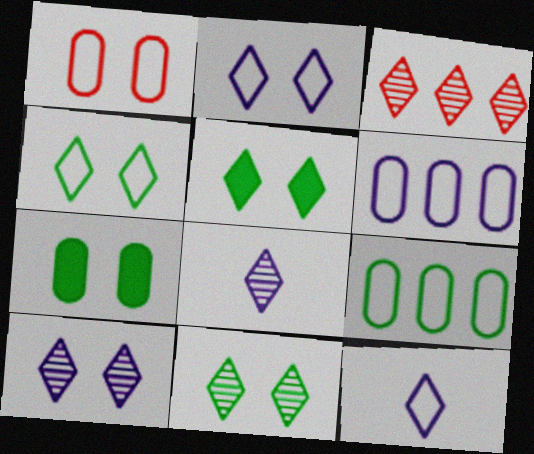[[3, 5, 12], 
[3, 8, 11], 
[4, 5, 11]]